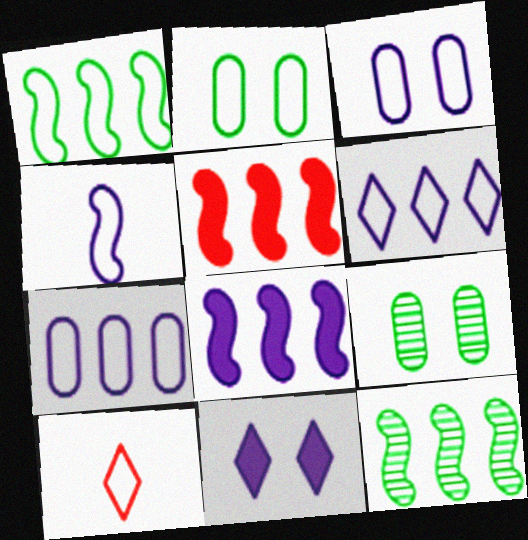[[1, 3, 10], 
[3, 4, 6], 
[8, 9, 10]]